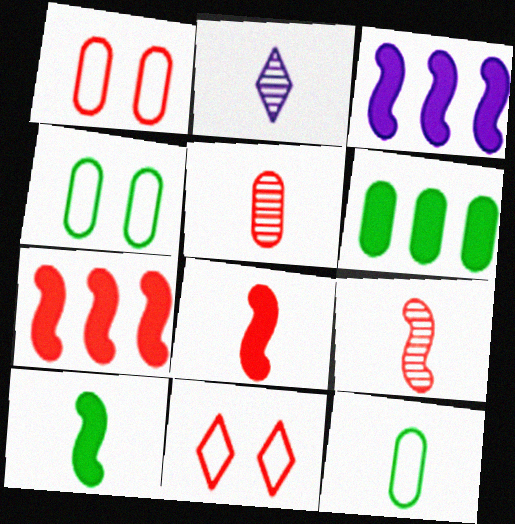[[2, 4, 7], 
[2, 8, 12], 
[5, 7, 11]]